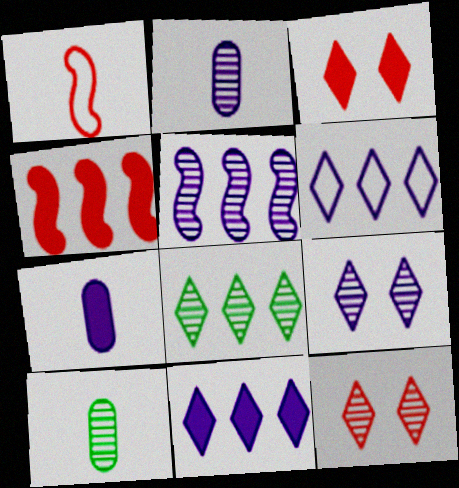[[2, 5, 9], 
[5, 10, 12]]